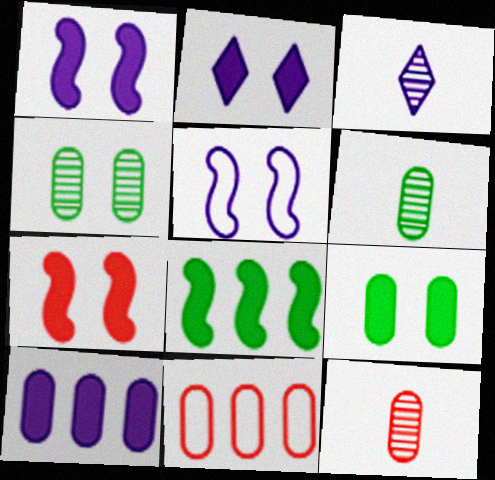[[2, 7, 9], 
[3, 5, 10]]